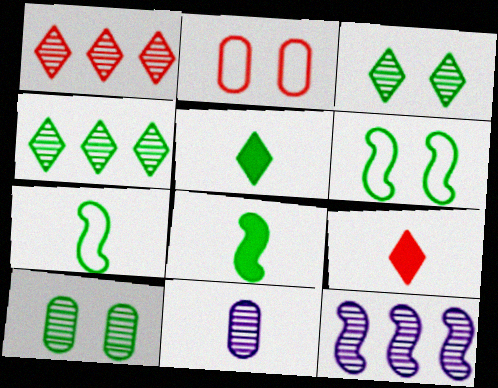[[2, 5, 12], 
[7, 9, 11]]